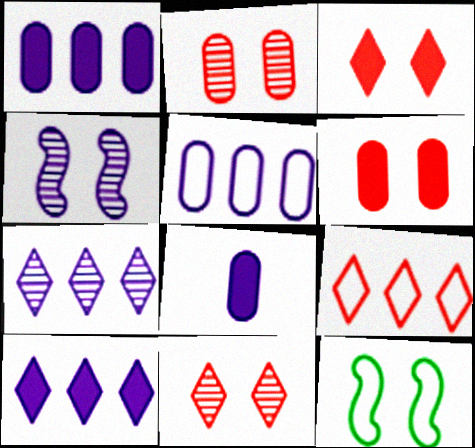[]